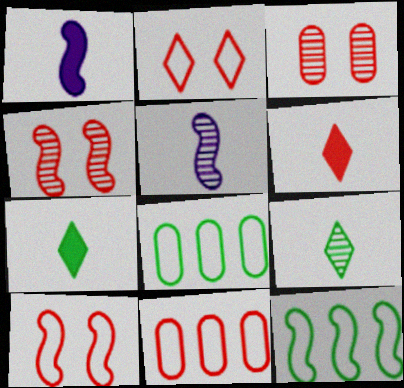[[1, 4, 12], 
[4, 6, 11]]